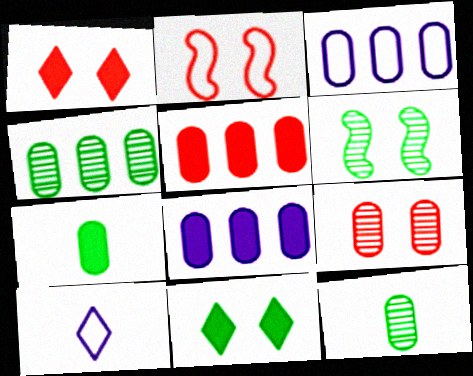[[1, 2, 9], 
[3, 4, 5], 
[3, 7, 9], 
[5, 6, 10]]